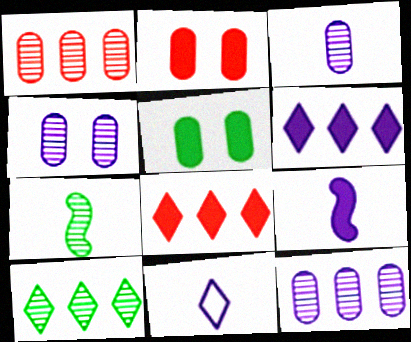[[3, 4, 12], 
[3, 9, 11], 
[5, 8, 9]]